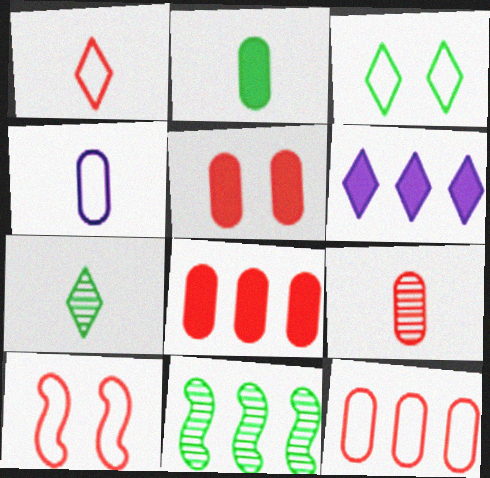[[1, 10, 12], 
[2, 3, 11], 
[2, 4, 9], 
[5, 9, 12], 
[6, 11, 12]]